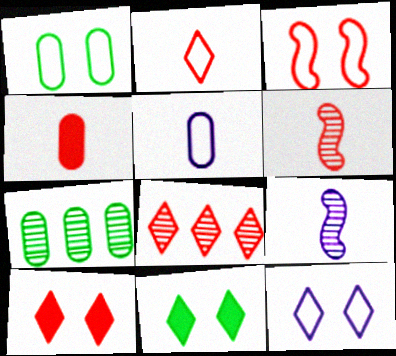[[1, 3, 12], 
[2, 4, 6], 
[2, 8, 10], 
[3, 4, 8]]